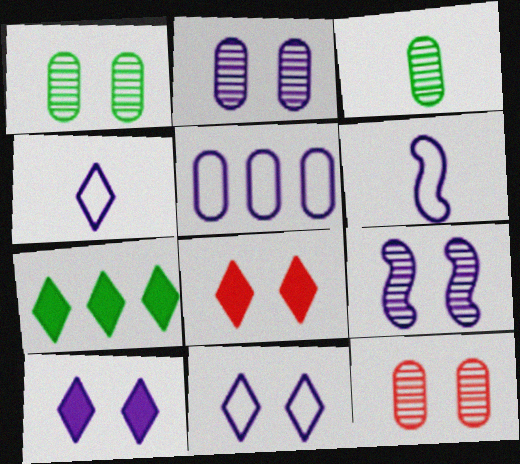[[1, 2, 12], 
[5, 6, 11], 
[6, 7, 12]]